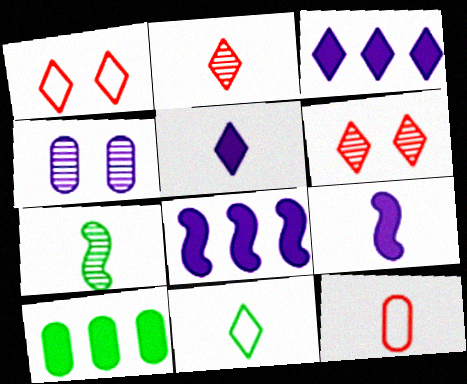[[2, 5, 11], 
[3, 6, 11], 
[4, 10, 12], 
[5, 7, 12]]